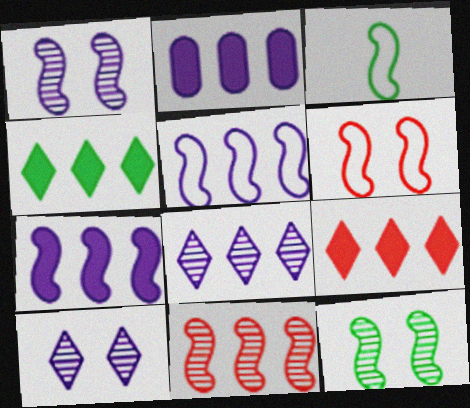[[2, 5, 8], 
[3, 5, 6]]